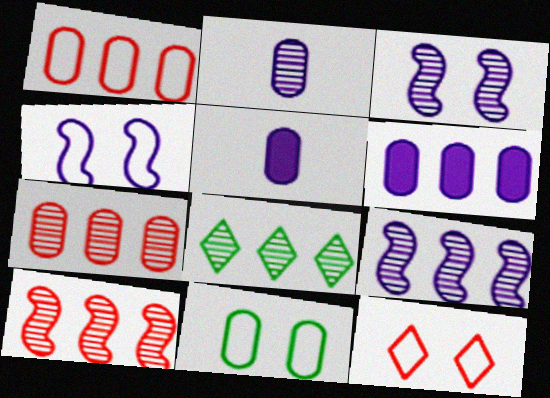[[4, 11, 12], 
[5, 7, 11], 
[7, 8, 9]]